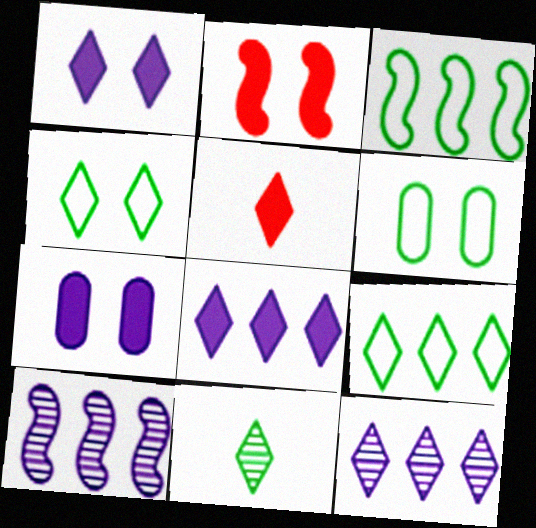[[4, 5, 12], 
[5, 6, 10]]